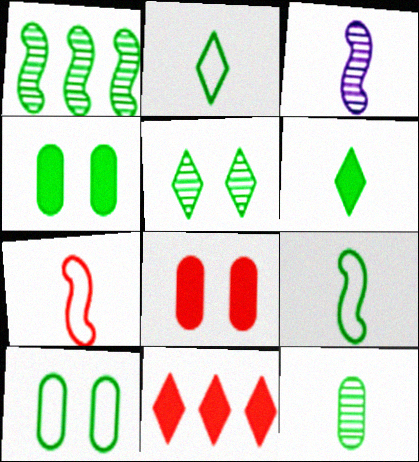[[1, 2, 4], 
[1, 5, 12], 
[1, 6, 10], 
[3, 10, 11], 
[6, 9, 12]]